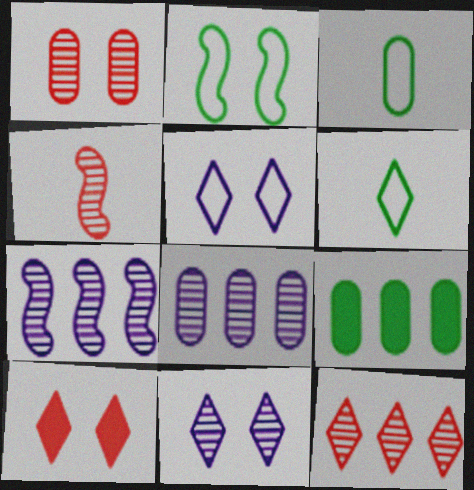[[1, 4, 12], 
[3, 7, 10], 
[4, 5, 9]]